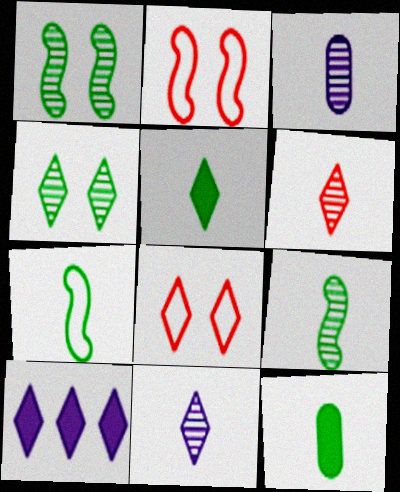[[3, 6, 9]]